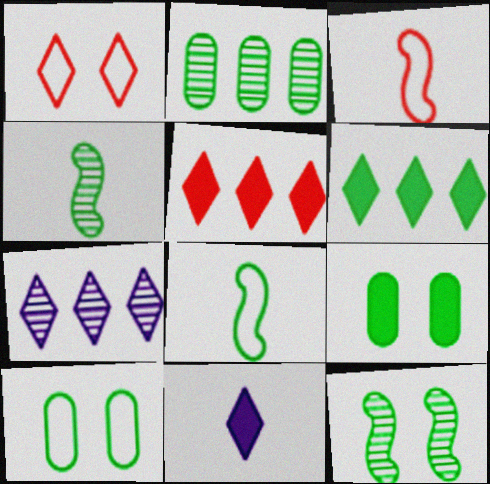[[3, 7, 9], 
[4, 6, 10]]